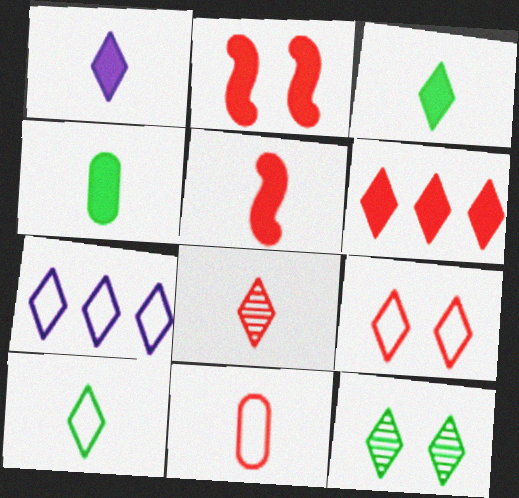[[1, 4, 5], 
[1, 8, 10], 
[5, 8, 11], 
[6, 8, 9], 
[7, 9, 10]]